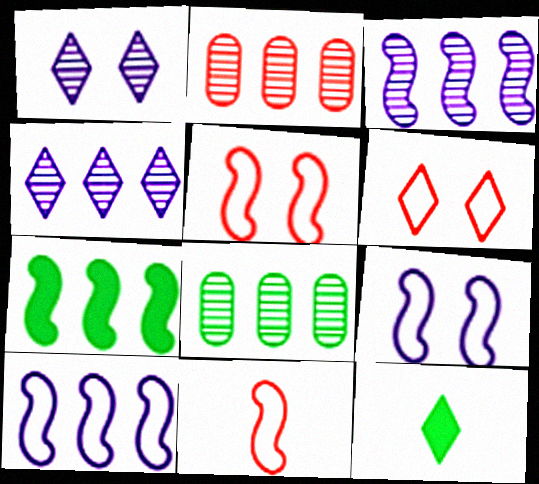[[2, 9, 12], 
[4, 6, 12]]